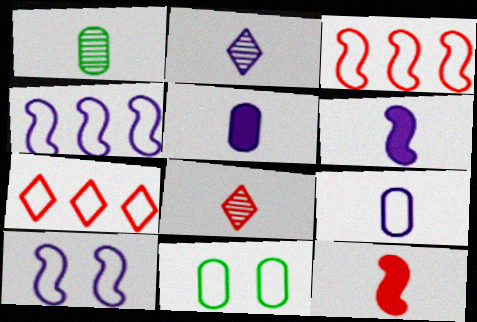[[2, 6, 9]]